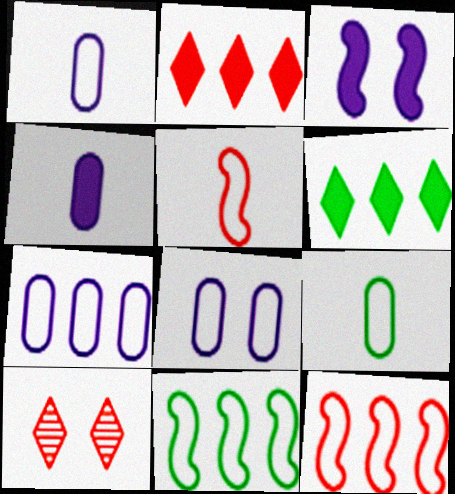[[1, 7, 8], 
[4, 10, 11]]